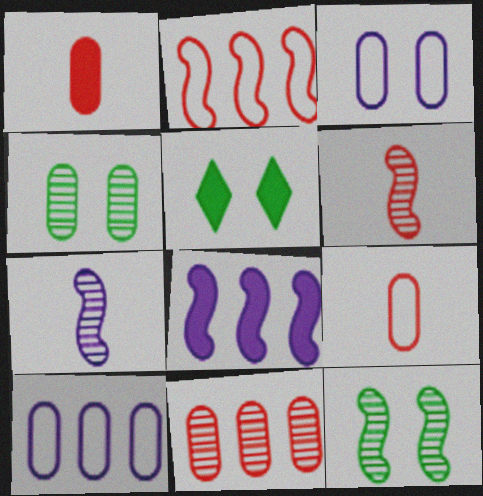[[1, 4, 10], 
[1, 5, 8], 
[5, 6, 10]]